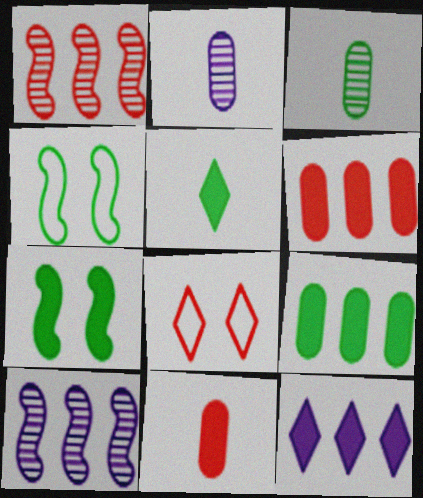[[1, 8, 11], 
[5, 7, 9], 
[7, 11, 12]]